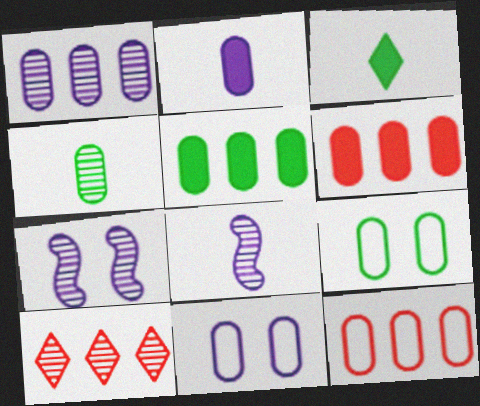[[1, 2, 11], 
[1, 5, 12], 
[3, 7, 12], 
[4, 5, 9], 
[4, 6, 11], 
[4, 7, 10]]